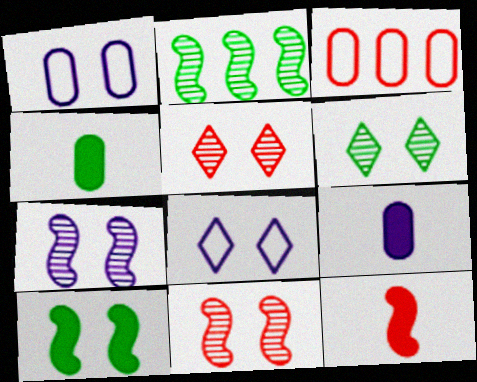[[1, 5, 10], 
[3, 5, 12]]